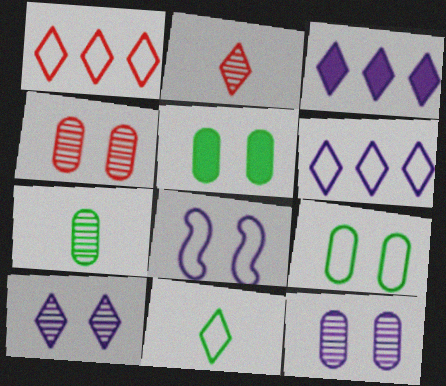[]